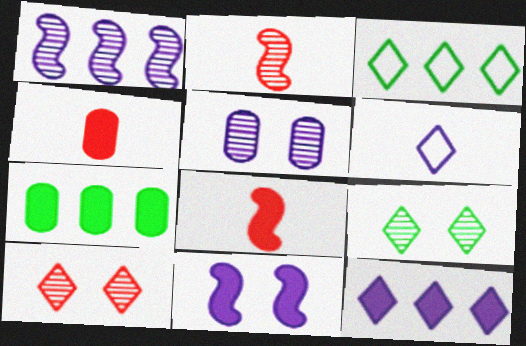[[3, 5, 8]]